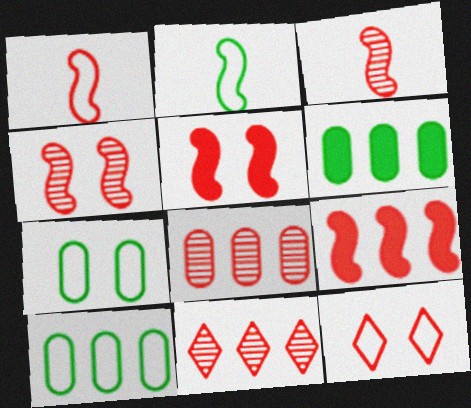[[1, 4, 9]]